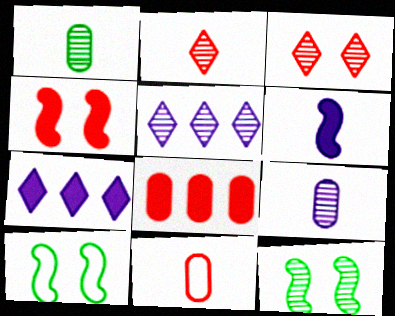[[7, 11, 12]]